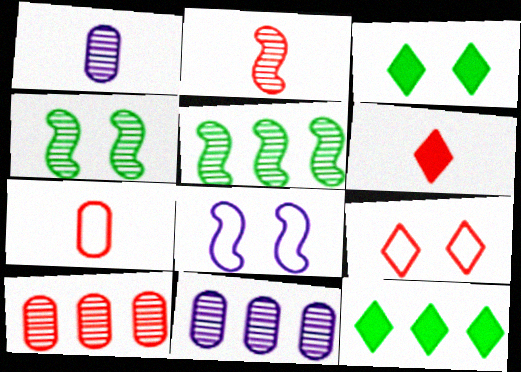[[2, 6, 7]]